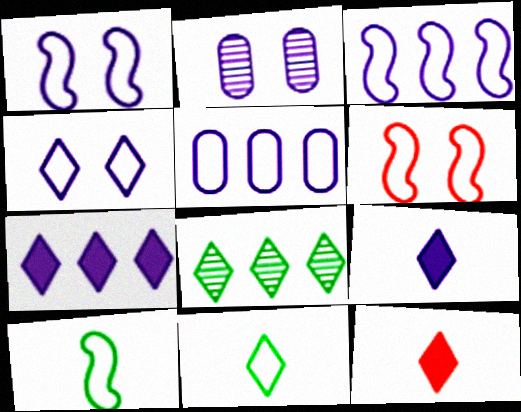[[2, 3, 9], 
[3, 6, 10], 
[4, 8, 12], 
[5, 6, 11]]